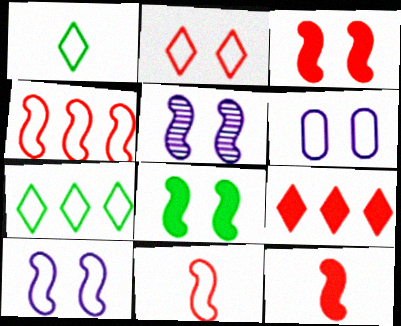[[1, 4, 6], 
[6, 7, 11]]